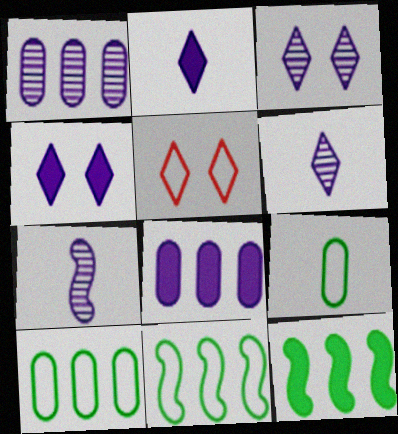[[1, 3, 7]]